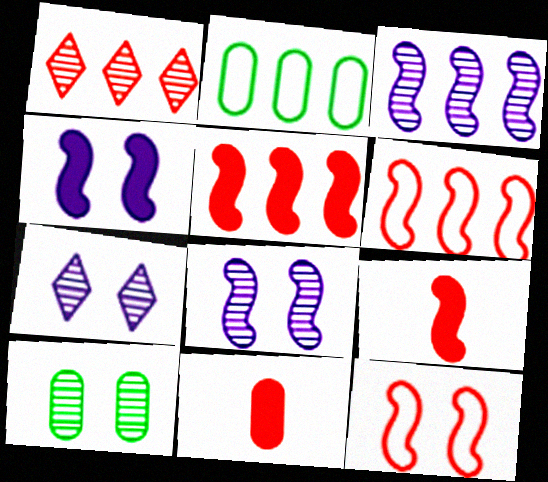[[1, 11, 12], 
[2, 7, 9]]